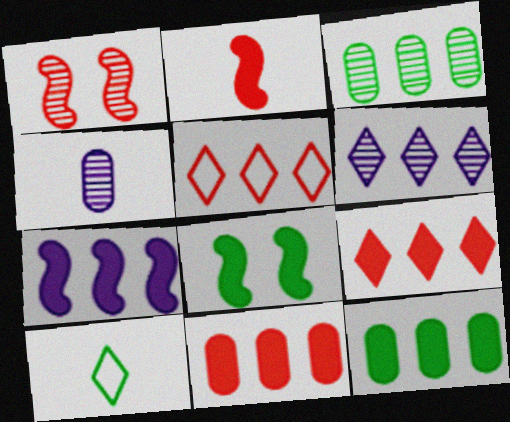[[2, 4, 10], 
[2, 7, 8], 
[3, 5, 7], 
[3, 8, 10], 
[4, 5, 8], 
[7, 9, 12]]